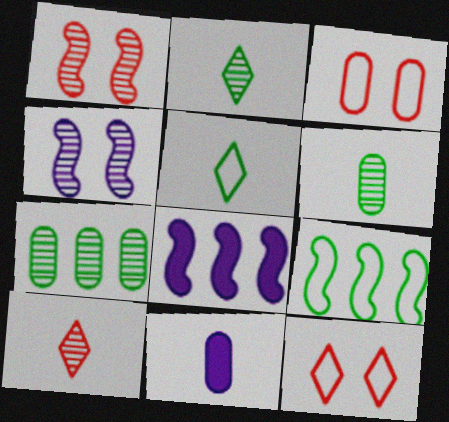[[2, 3, 8], 
[3, 7, 11], 
[4, 7, 10], 
[6, 8, 12]]